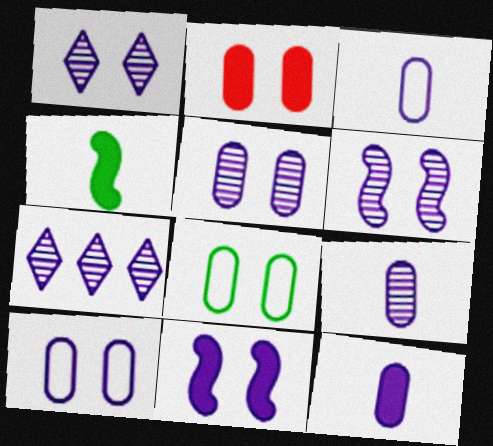[[1, 5, 6], 
[1, 10, 11], 
[2, 5, 8], 
[3, 7, 11], 
[3, 9, 12], 
[6, 7, 9]]